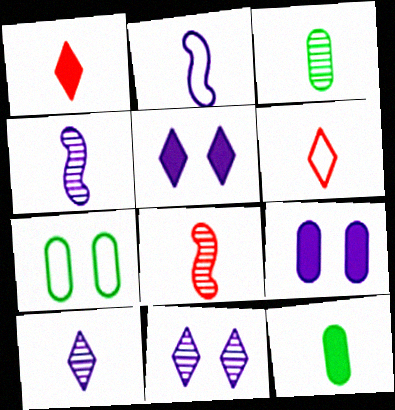[[1, 2, 3], 
[3, 8, 10], 
[4, 6, 12]]